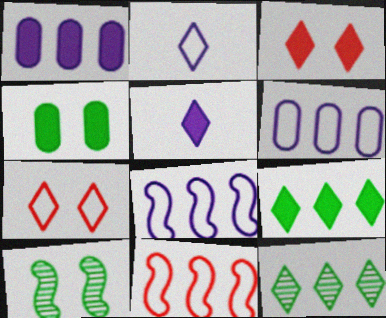[[1, 11, 12], 
[2, 3, 12], 
[3, 5, 9], 
[5, 7, 12]]